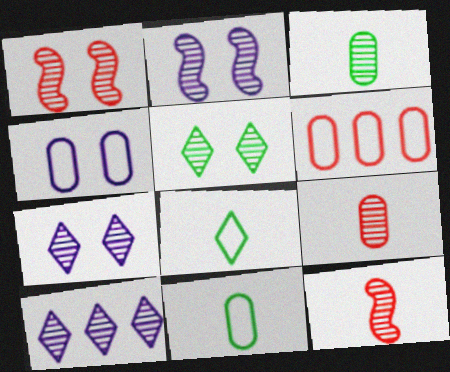[[1, 3, 10], 
[4, 6, 11]]